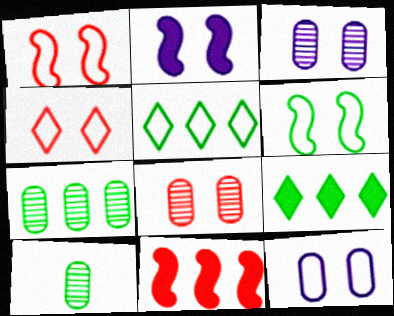[[4, 6, 12], 
[6, 9, 10]]